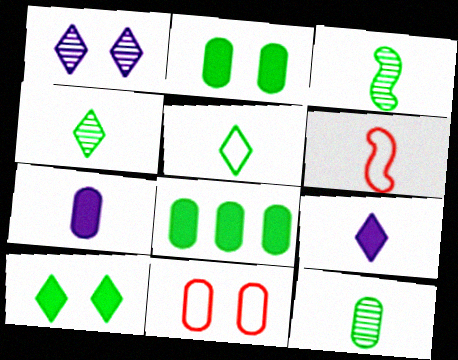[[1, 6, 8], 
[3, 4, 12], 
[4, 6, 7], 
[6, 9, 12]]